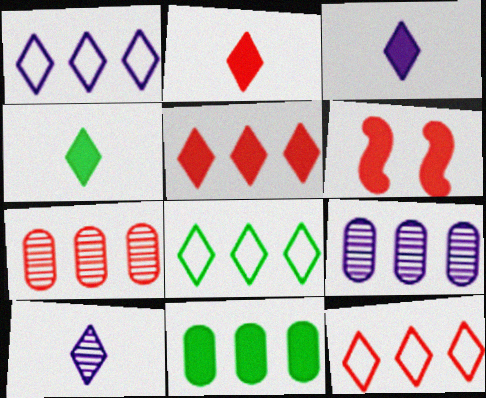[[1, 8, 12], 
[2, 3, 4], 
[3, 6, 11]]